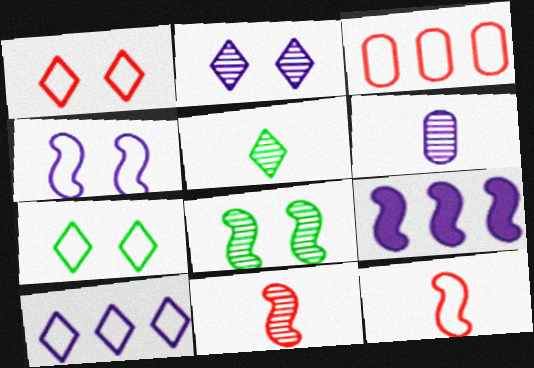[[1, 3, 12], 
[5, 6, 11], 
[8, 9, 12]]